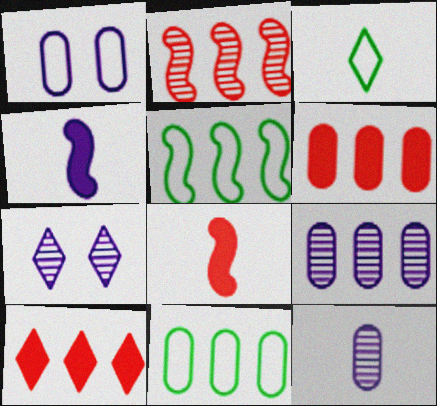[[3, 7, 10], 
[3, 8, 12], 
[5, 9, 10], 
[6, 9, 11], 
[7, 8, 11]]